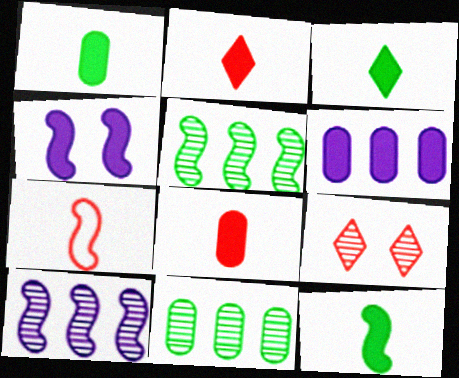[[1, 3, 12], 
[4, 5, 7]]